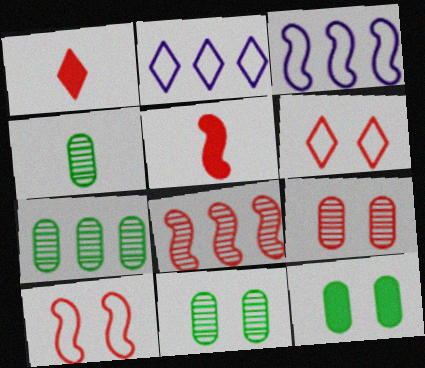[[1, 3, 11], 
[2, 5, 11], 
[4, 7, 11], 
[5, 8, 10]]